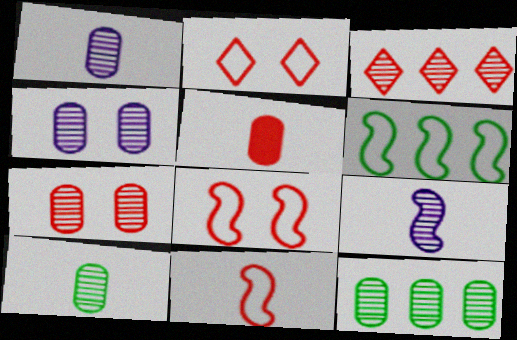[[1, 7, 12], 
[3, 5, 8]]